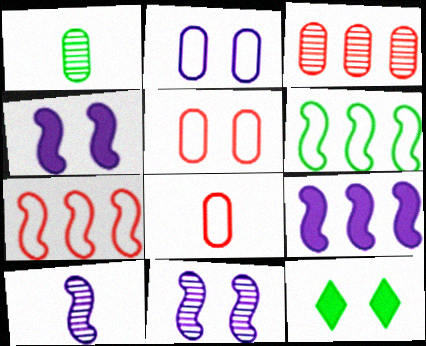[[1, 6, 12], 
[5, 11, 12]]